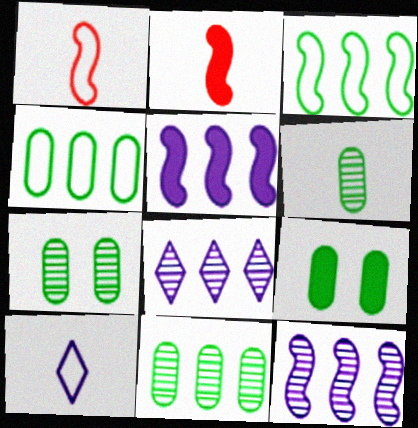[[1, 8, 9], 
[2, 6, 10], 
[4, 6, 9], 
[6, 7, 11]]